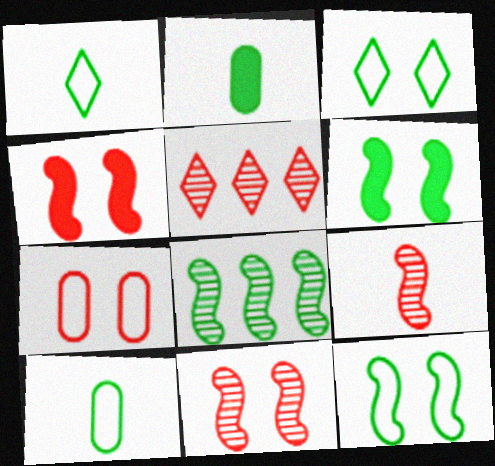[[2, 3, 8]]